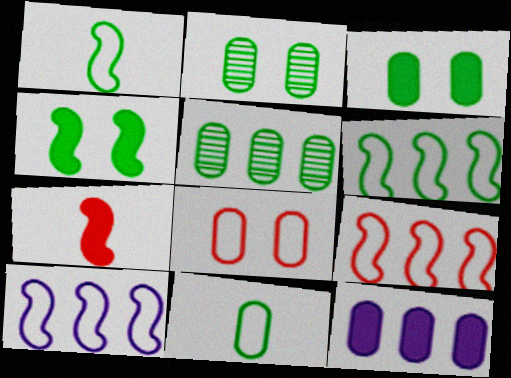[[3, 5, 11], 
[6, 9, 10]]